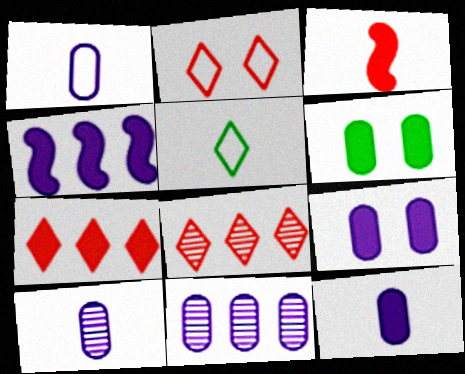[[1, 9, 11], 
[1, 10, 12], 
[3, 5, 10]]